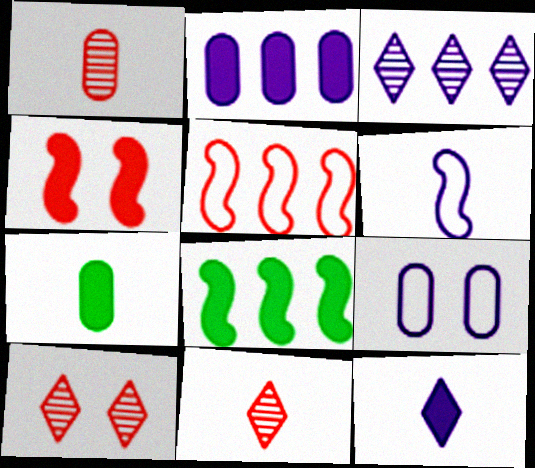[[6, 7, 11], 
[8, 9, 11]]